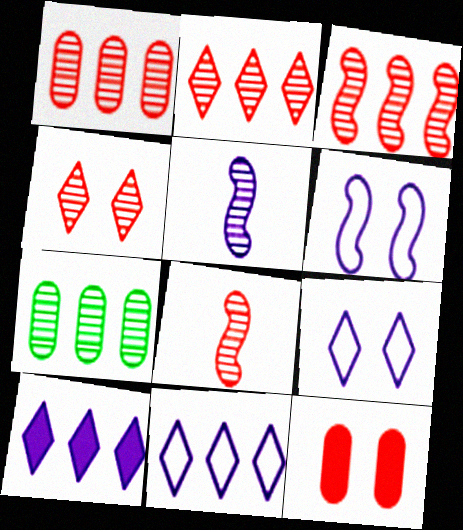[[1, 2, 3], 
[1, 4, 8], 
[4, 5, 7]]